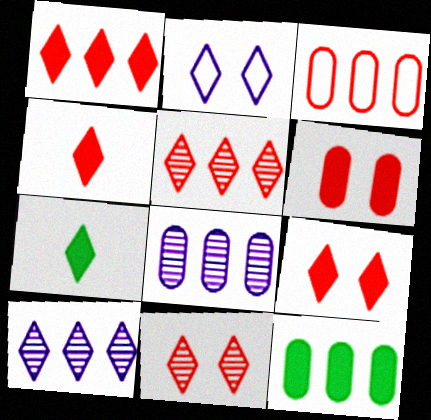[[1, 4, 9], 
[2, 5, 7], 
[3, 8, 12]]